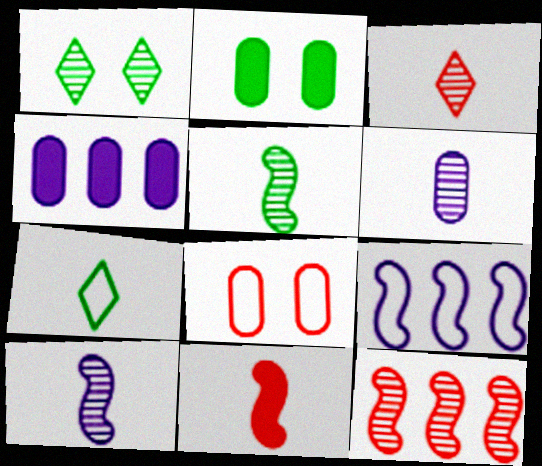[[1, 6, 12], 
[2, 3, 9], 
[3, 5, 6], 
[6, 7, 11], 
[7, 8, 9]]